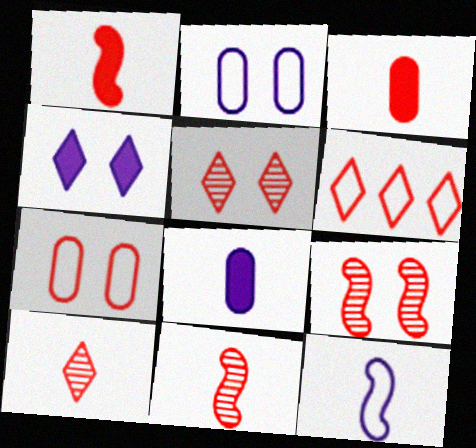[[3, 6, 9]]